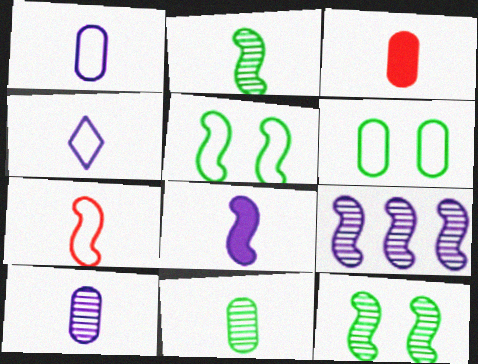[[1, 3, 11], 
[2, 3, 4], 
[2, 7, 8], 
[4, 8, 10]]